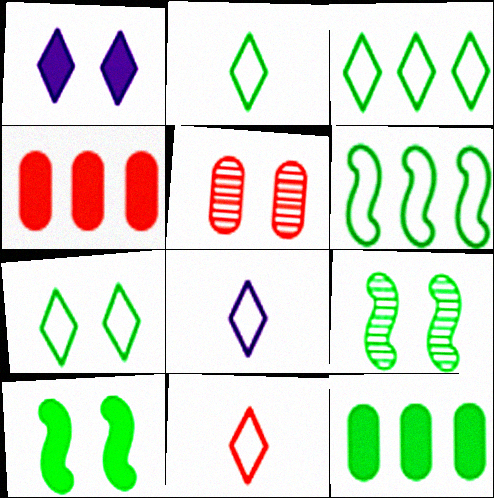[[2, 3, 7], 
[2, 8, 11], 
[2, 9, 12], 
[4, 8, 9]]